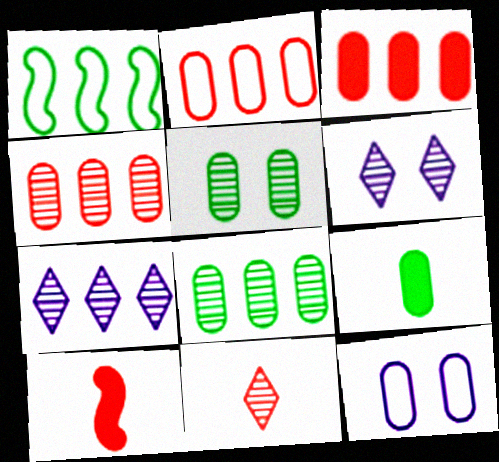[[1, 3, 7], 
[2, 3, 4], 
[4, 9, 12]]